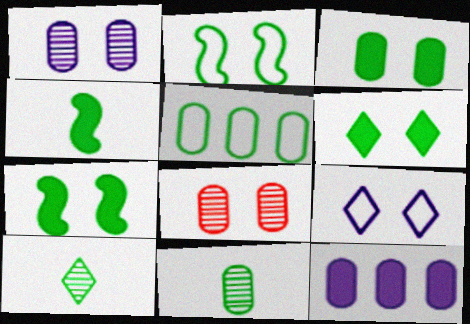[[3, 5, 11], 
[3, 6, 7], 
[5, 7, 10], 
[7, 8, 9]]